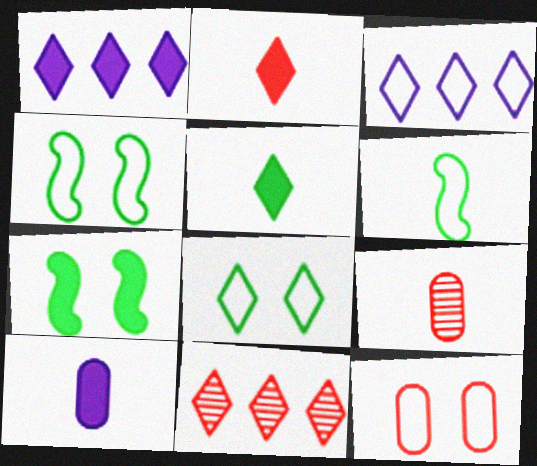[[1, 4, 9], 
[3, 6, 12], 
[3, 7, 9], 
[4, 10, 11]]